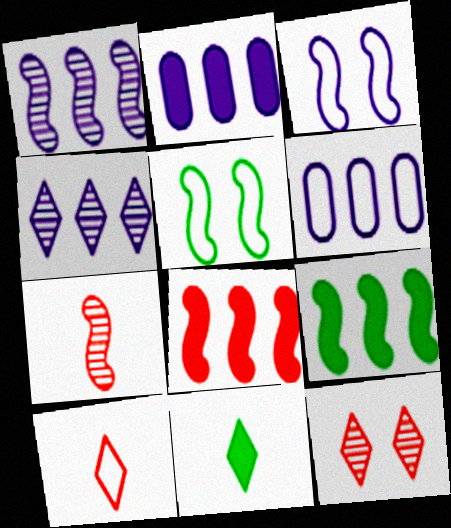[[3, 7, 9], 
[5, 6, 10]]